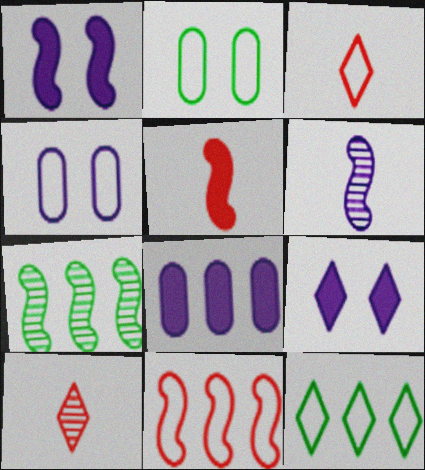[[9, 10, 12]]